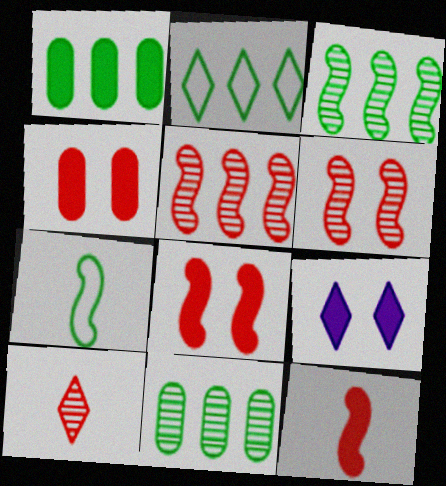[[1, 2, 3], 
[1, 9, 12], 
[2, 9, 10]]